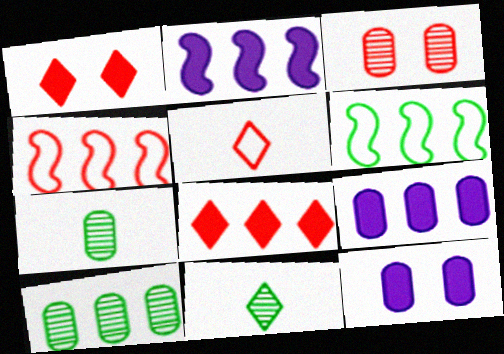[[4, 11, 12]]